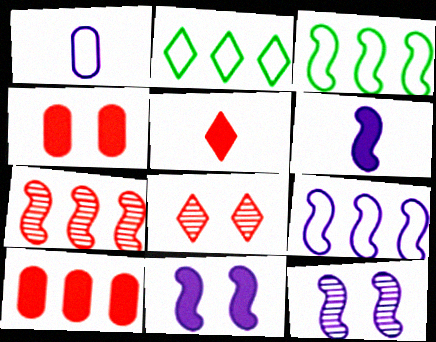[[6, 9, 12]]